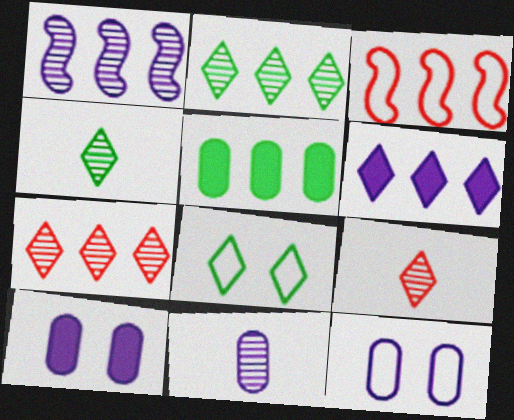[[3, 4, 10], 
[6, 8, 9]]